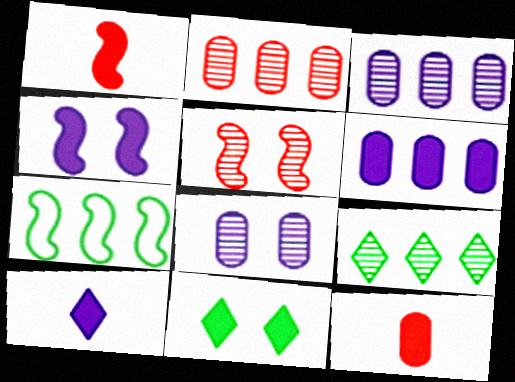[[1, 6, 11], 
[4, 6, 10]]